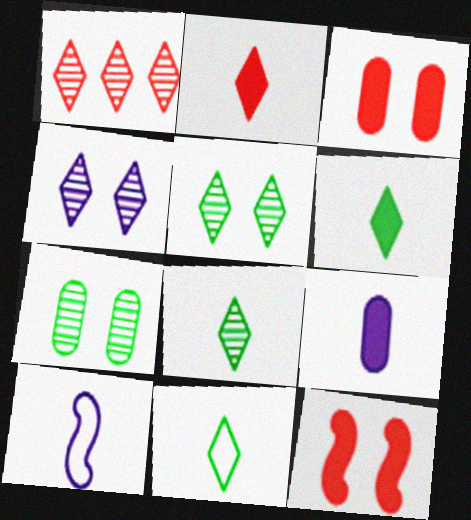[[1, 4, 8], 
[6, 8, 11]]